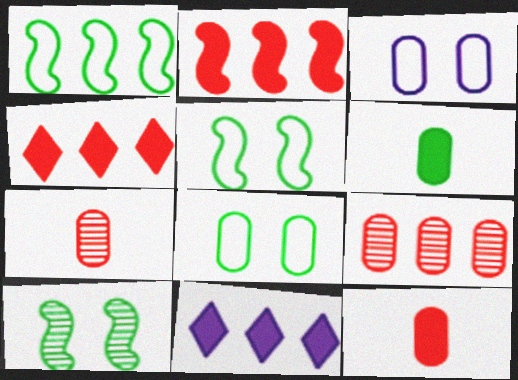[[1, 9, 11], 
[3, 6, 9], 
[5, 7, 11]]